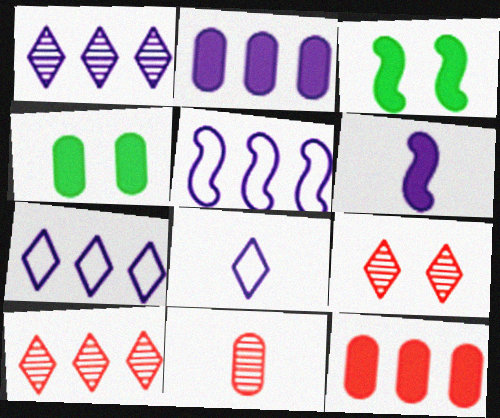[[1, 2, 5], 
[3, 7, 11]]